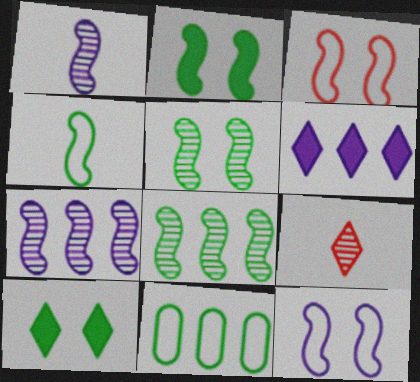[[2, 4, 8]]